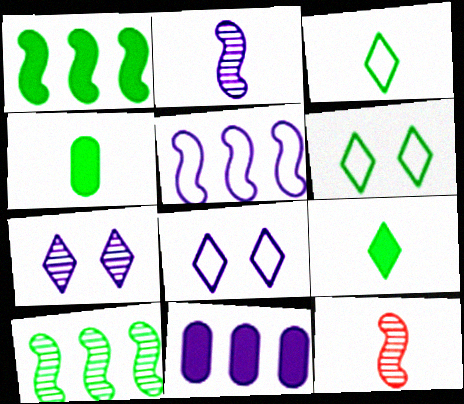[[2, 8, 11], 
[4, 6, 10], 
[6, 11, 12]]